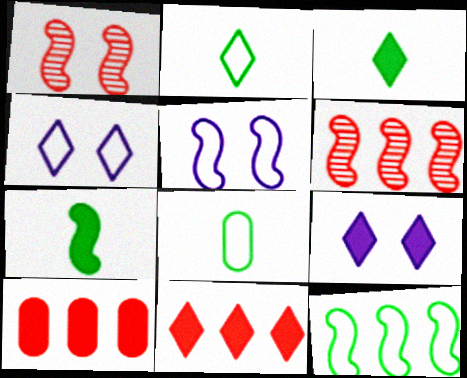[[3, 9, 11], 
[5, 6, 7], 
[6, 8, 9], 
[7, 9, 10]]